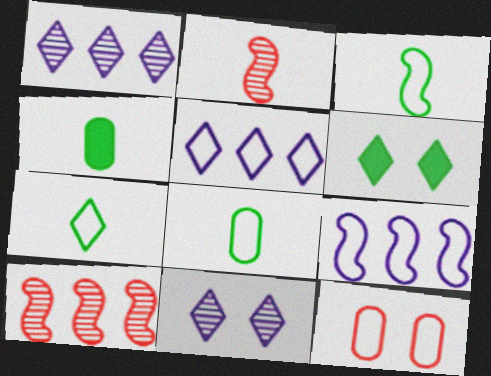[[3, 5, 12], 
[3, 7, 8], 
[7, 9, 12]]